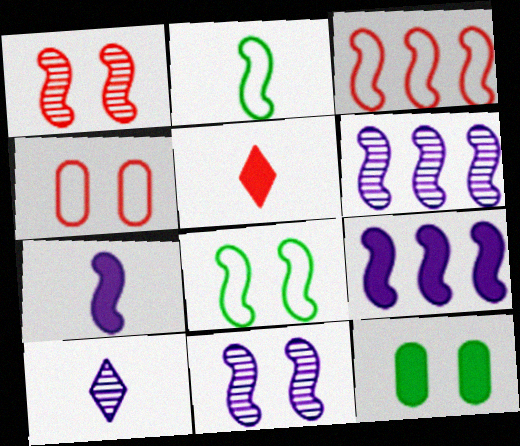[[1, 2, 9], 
[3, 10, 12], 
[5, 9, 12]]